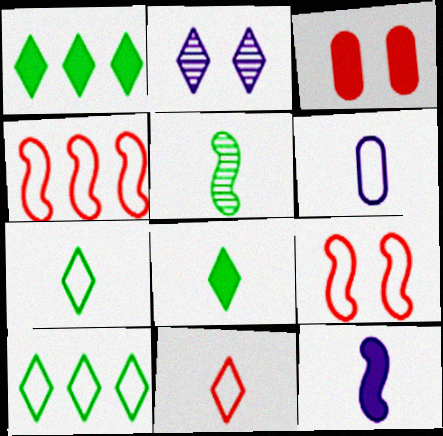[[1, 2, 11], 
[1, 3, 12], 
[6, 9, 10]]